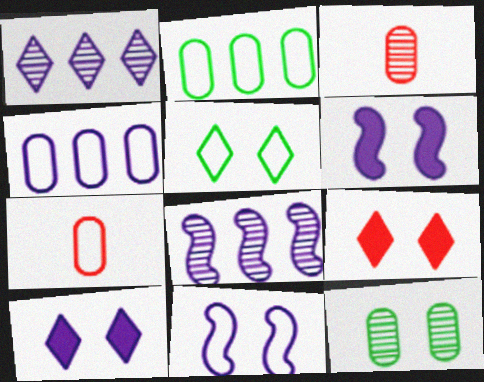[[9, 11, 12]]